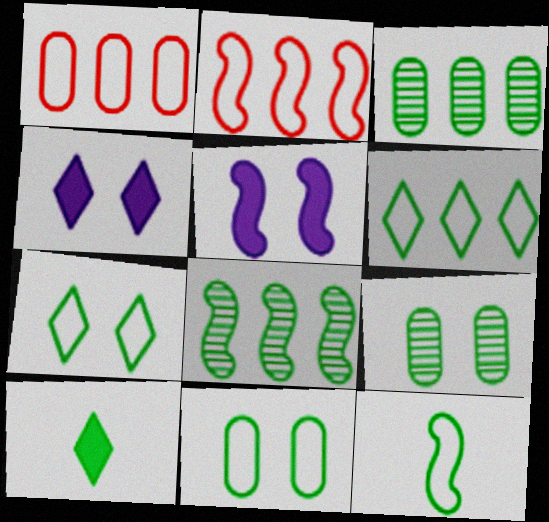[[6, 11, 12], 
[8, 10, 11]]